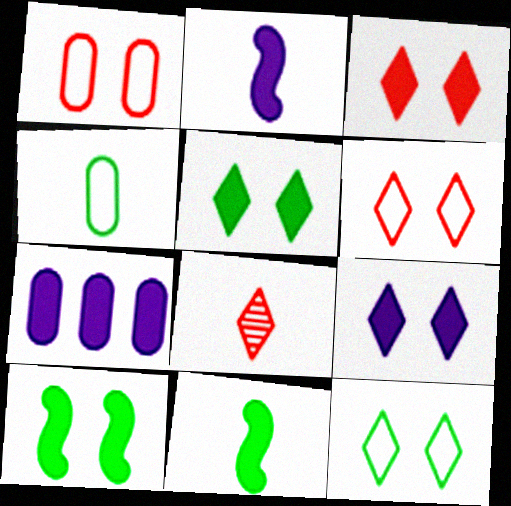[[2, 4, 8], 
[2, 7, 9], 
[3, 5, 9], 
[3, 7, 11]]